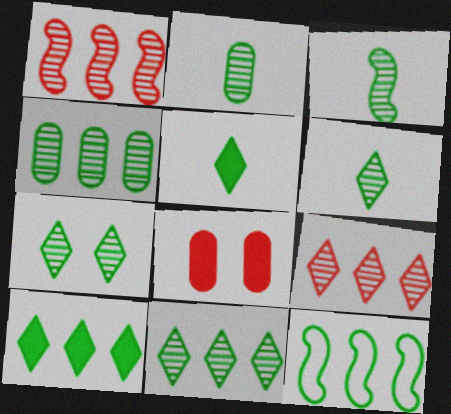[[2, 3, 6], 
[3, 4, 7], 
[4, 10, 12], 
[6, 7, 11]]